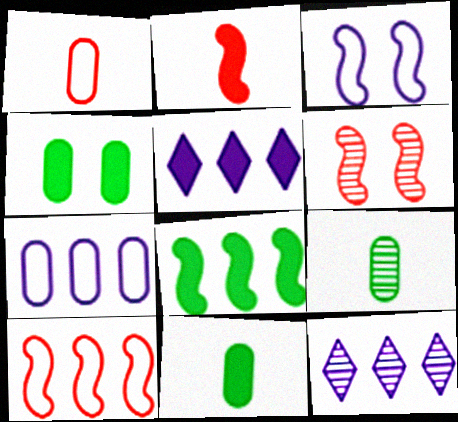[[2, 4, 5], 
[2, 6, 10], 
[6, 9, 12]]